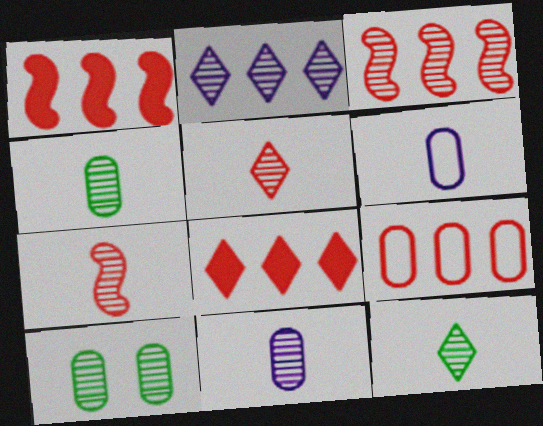[[2, 7, 10], 
[3, 8, 9], 
[7, 11, 12]]